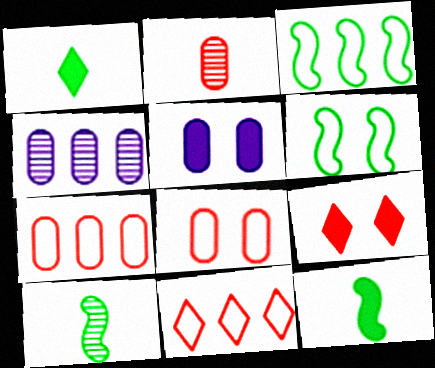[[5, 10, 11]]